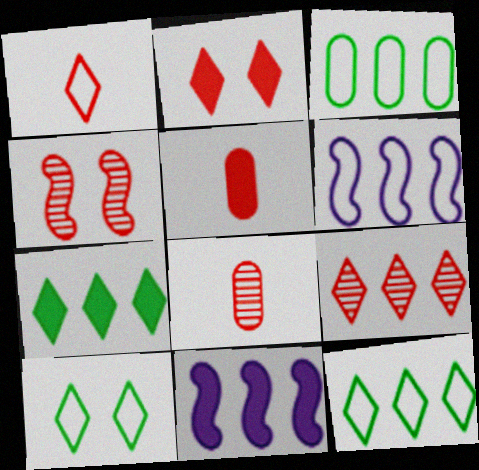[[1, 2, 9], 
[3, 9, 11], 
[4, 8, 9], 
[8, 10, 11]]